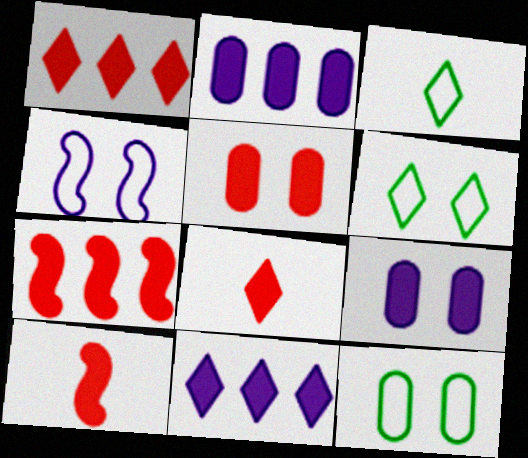[[1, 5, 10], 
[5, 7, 8]]